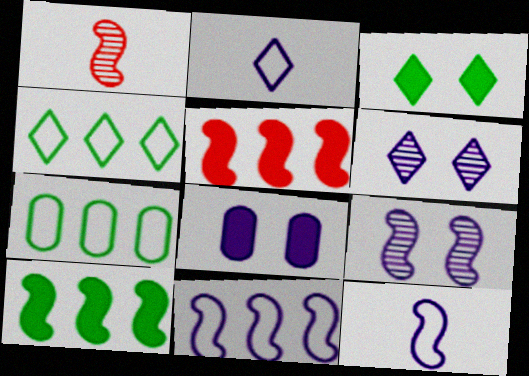[[1, 4, 8]]